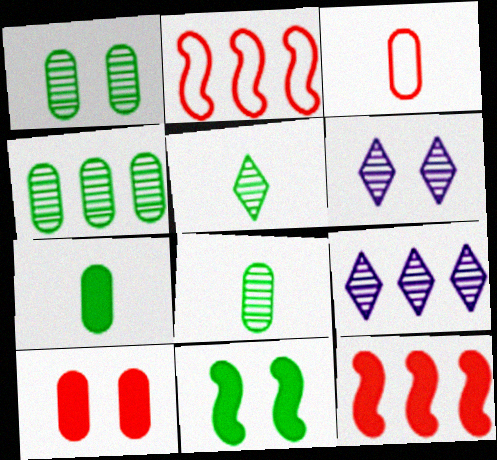[[1, 4, 8], 
[2, 6, 7], 
[3, 9, 11]]